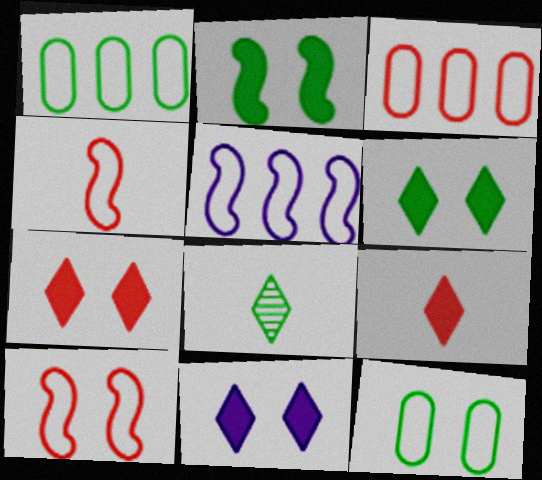[[1, 2, 8], 
[6, 7, 11]]